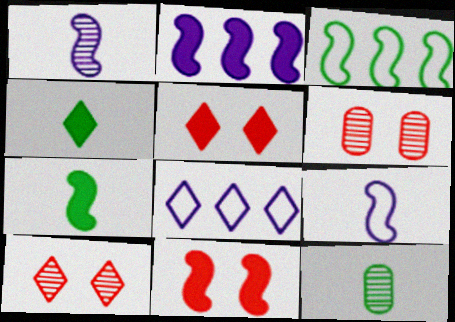[[1, 3, 11], 
[2, 7, 11], 
[4, 8, 10], 
[6, 7, 8], 
[8, 11, 12]]